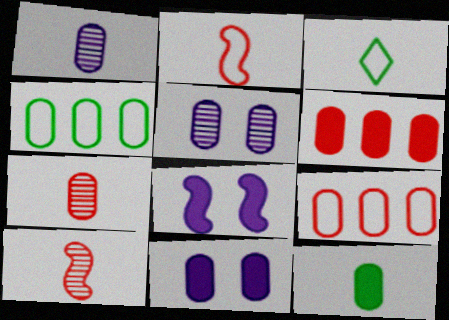[[4, 7, 11], 
[5, 9, 12], 
[6, 11, 12]]